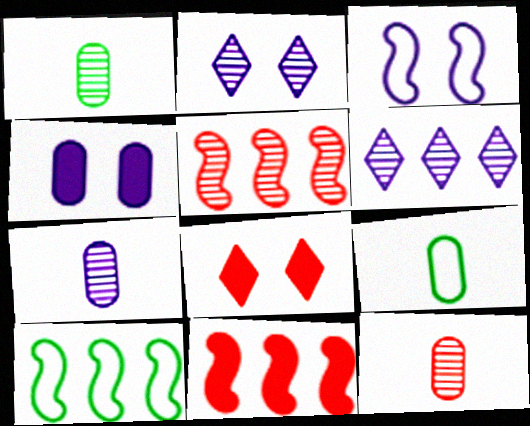[[1, 2, 5], 
[1, 7, 12], 
[2, 3, 4], 
[2, 9, 11], 
[7, 8, 10]]